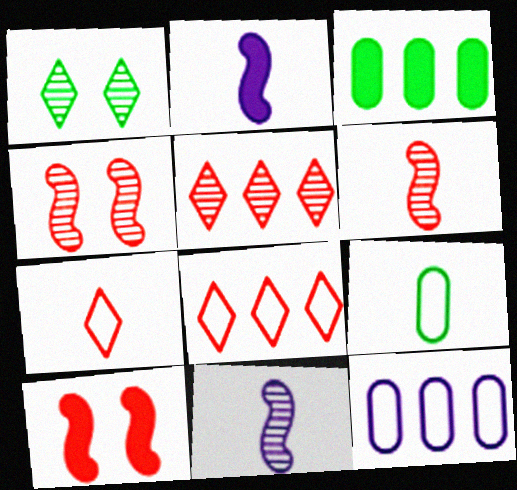[]